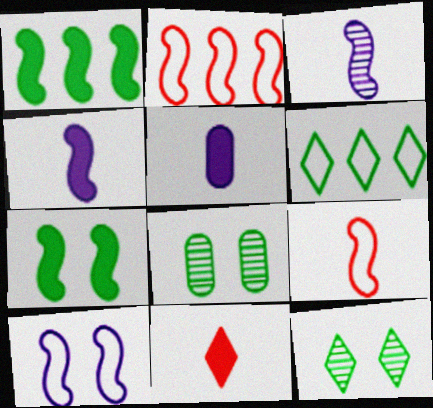[[2, 3, 7], 
[2, 5, 12]]